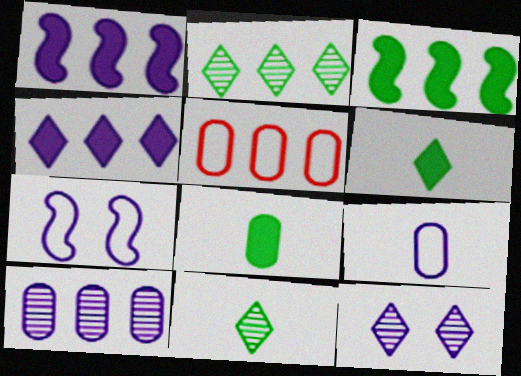[[1, 2, 5], 
[1, 9, 12]]